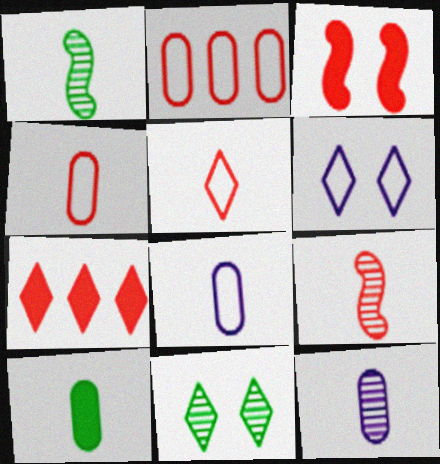[[4, 10, 12]]